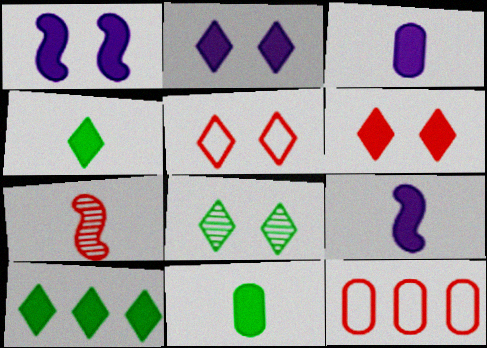[[2, 5, 8], 
[6, 7, 12], 
[8, 9, 12]]